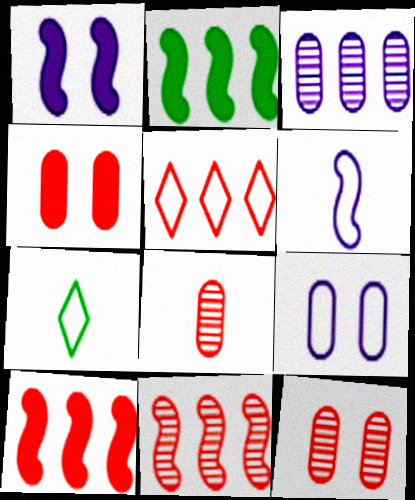[[2, 3, 5]]